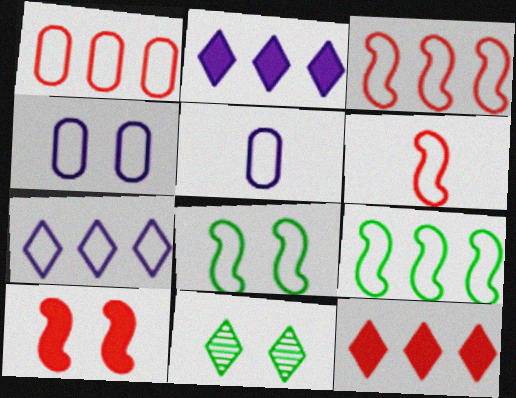[[1, 7, 9], 
[4, 10, 11]]